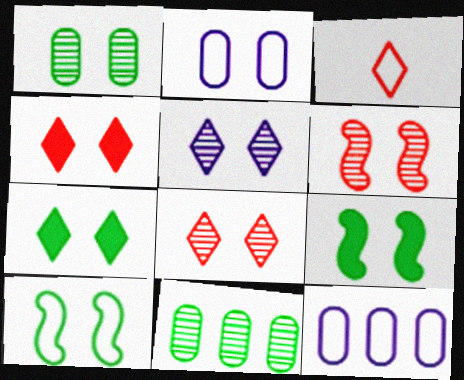[[1, 5, 6], 
[1, 7, 10], 
[2, 6, 7], 
[2, 8, 9], 
[3, 10, 12]]